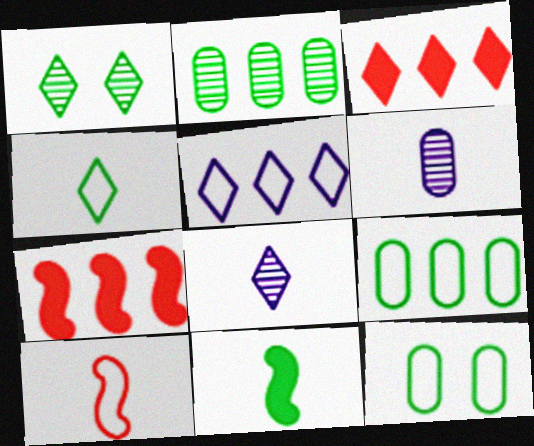[[1, 9, 11], 
[2, 5, 7], 
[5, 10, 12], 
[7, 8, 12]]